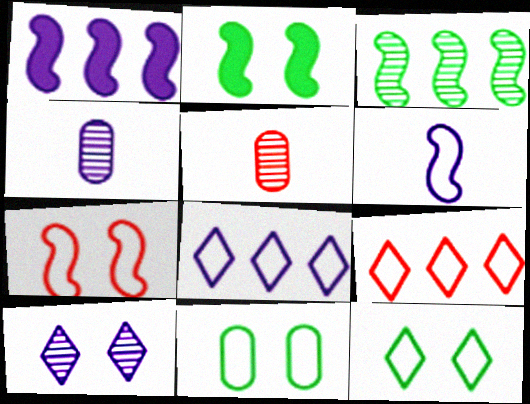[[1, 5, 12], 
[2, 4, 9], 
[2, 5, 8], 
[3, 5, 10], 
[6, 9, 11]]